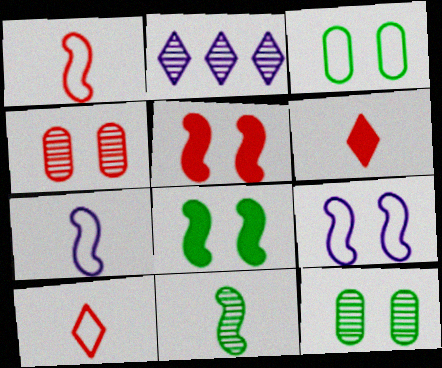[[2, 4, 11]]